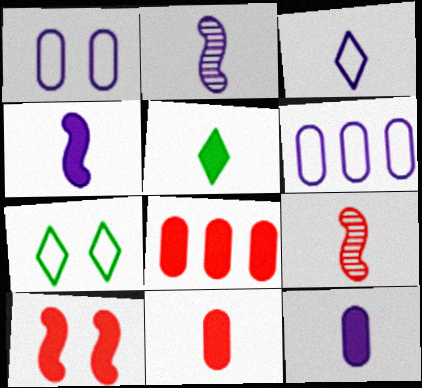[[2, 3, 12], 
[2, 7, 8], 
[4, 5, 11]]